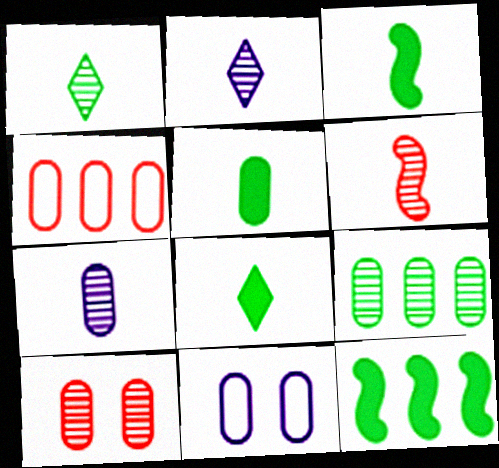[[1, 6, 7], 
[3, 5, 8], 
[7, 9, 10]]